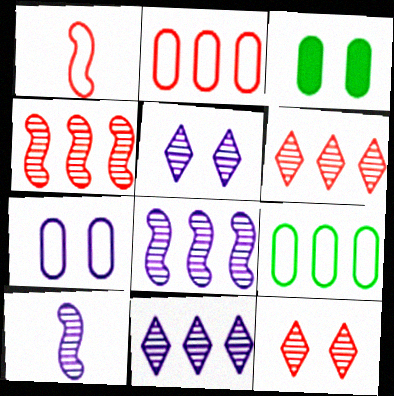[[1, 3, 11]]